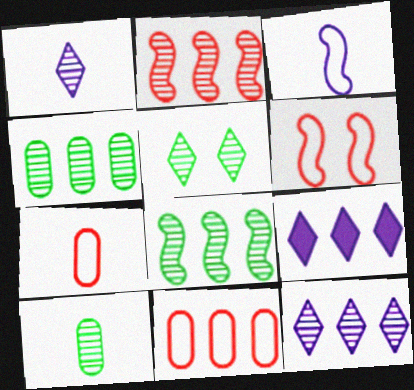[[2, 4, 12], 
[5, 8, 10], 
[6, 9, 10], 
[8, 9, 11]]